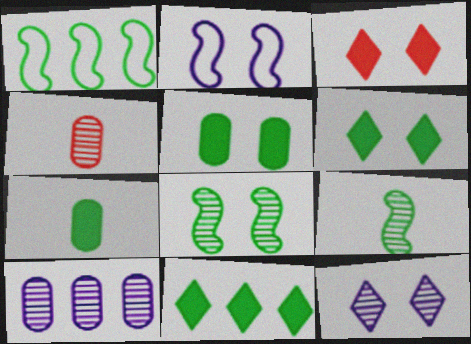[[2, 4, 11]]